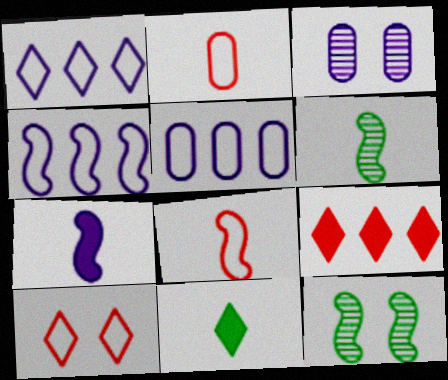[[1, 3, 7], 
[1, 4, 5], 
[6, 7, 8]]